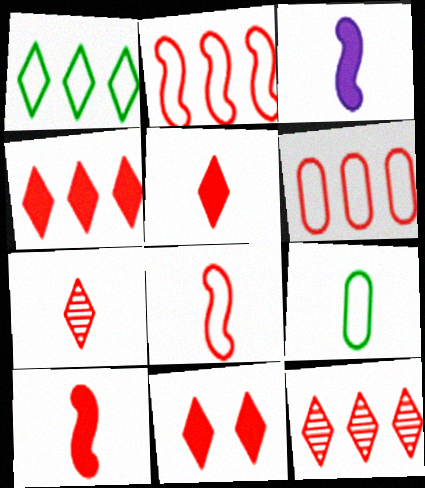[[3, 7, 9], 
[4, 5, 11]]